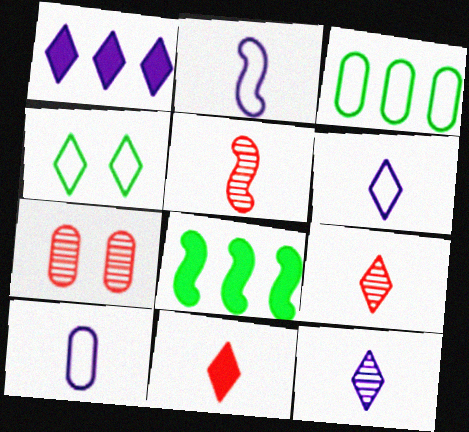[[1, 4, 9], 
[2, 6, 10], 
[6, 7, 8]]